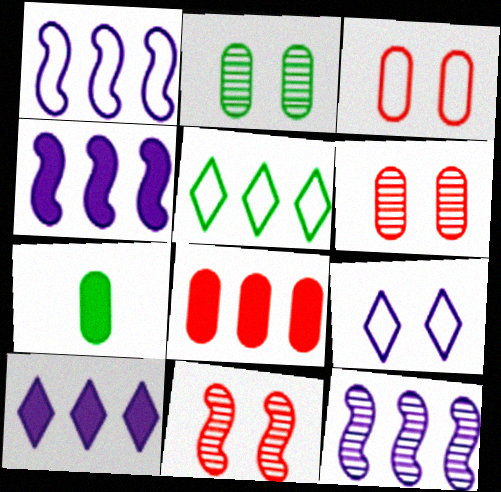[[1, 4, 12], 
[5, 8, 12]]